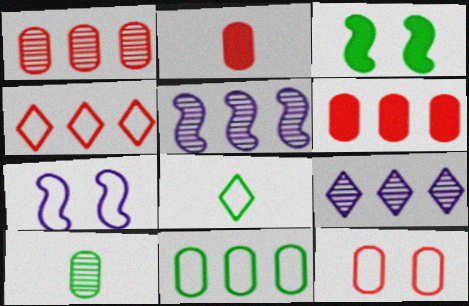[[1, 2, 12]]